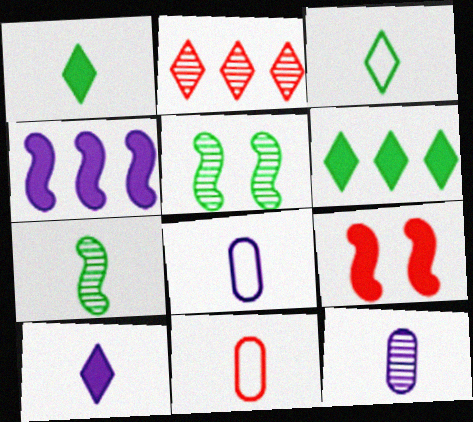[[2, 5, 12], 
[2, 9, 11], 
[7, 10, 11]]